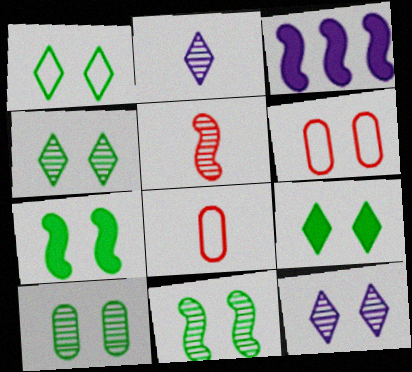[[1, 4, 9], 
[1, 7, 10], 
[3, 4, 8], 
[4, 10, 11], 
[6, 7, 12]]